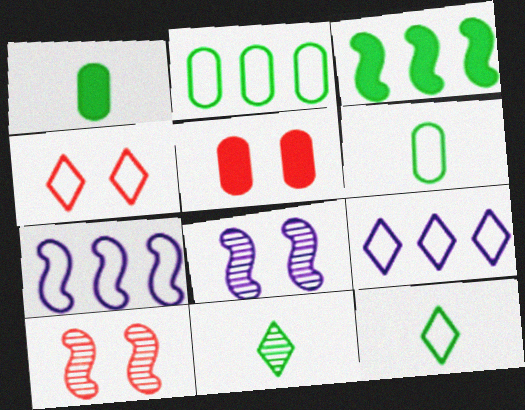[[1, 9, 10], 
[4, 5, 10], 
[4, 6, 7], 
[4, 9, 12], 
[5, 7, 11]]